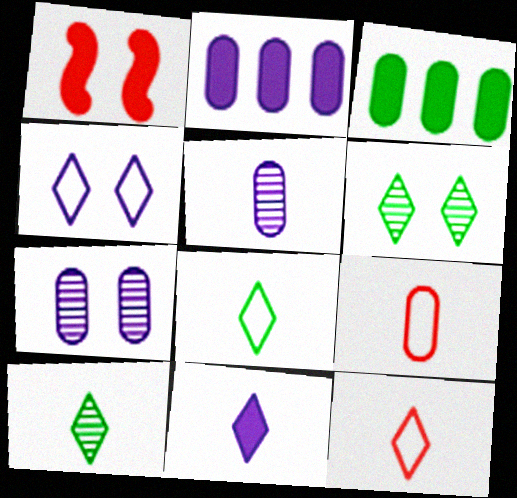[[1, 3, 11], 
[3, 7, 9], 
[10, 11, 12]]